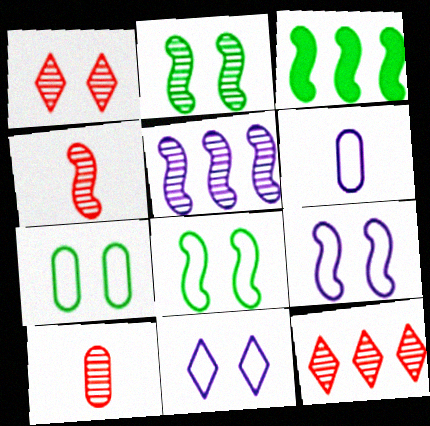[[1, 3, 6], 
[2, 4, 5], 
[3, 4, 9], 
[3, 10, 11]]